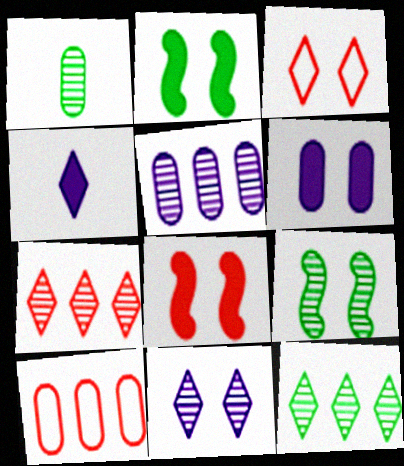[[1, 6, 10], 
[1, 9, 12], 
[3, 4, 12], 
[3, 6, 9], 
[4, 9, 10]]